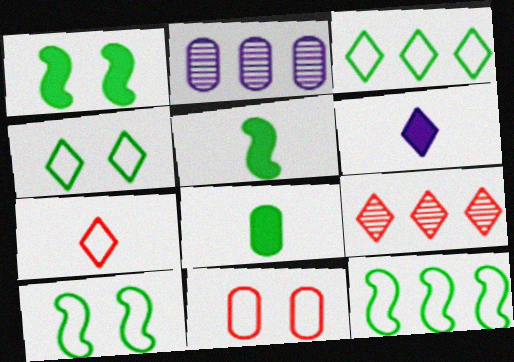[[1, 2, 7], 
[2, 8, 11], 
[4, 6, 9]]